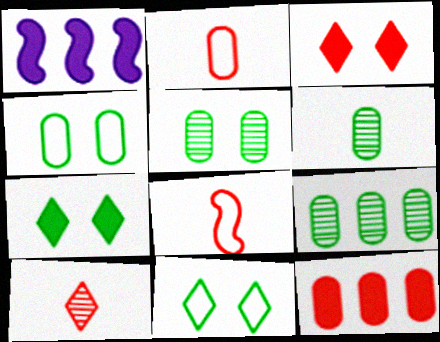[[1, 4, 10], 
[5, 6, 9]]